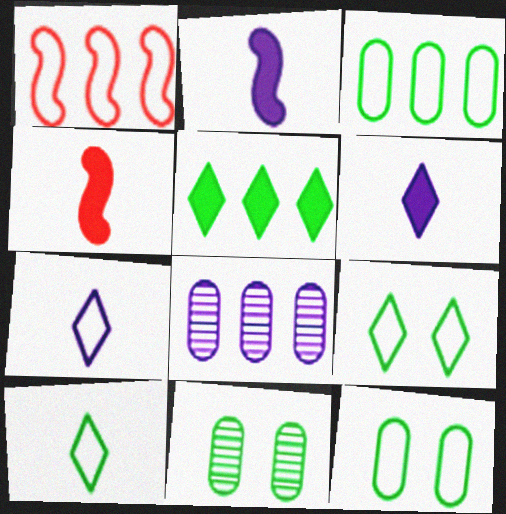[[1, 5, 8], 
[1, 6, 11], 
[1, 7, 12], 
[4, 8, 9]]